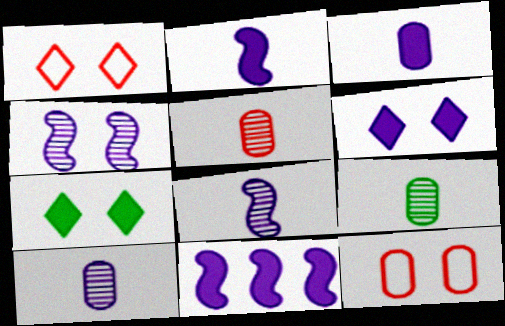[[1, 9, 11], 
[3, 6, 11], 
[4, 7, 12], 
[5, 9, 10]]